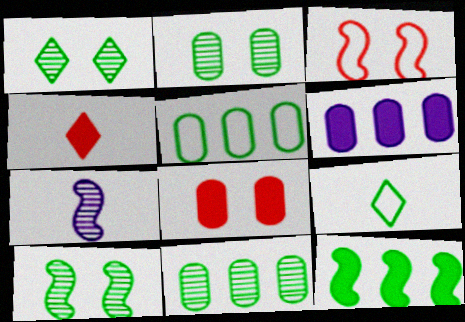[[1, 2, 10], 
[2, 9, 12], 
[3, 7, 12]]